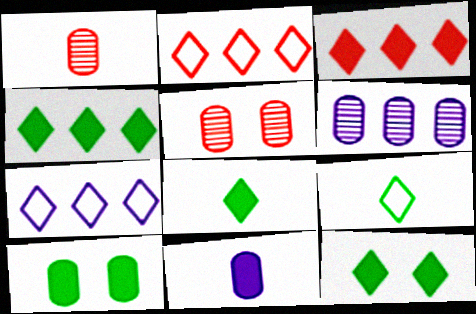[[4, 8, 12]]